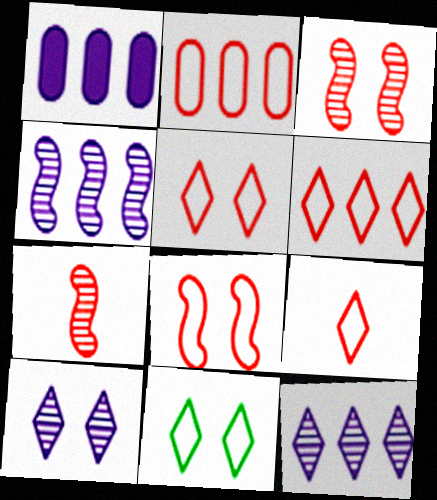[[1, 7, 11], 
[2, 8, 9], 
[5, 6, 9]]